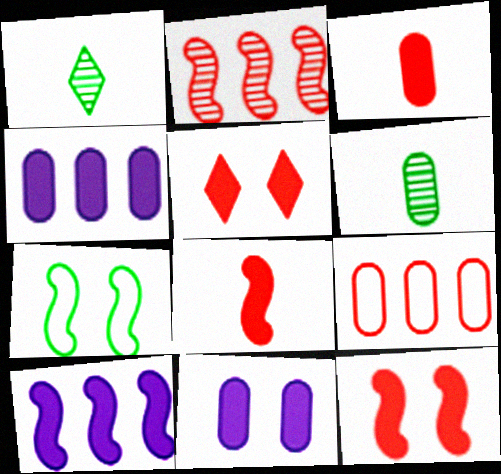[[6, 9, 11]]